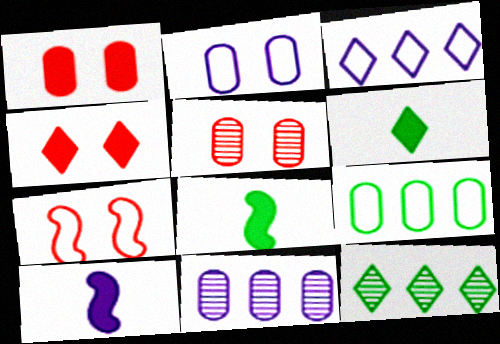[[3, 5, 8], 
[4, 5, 7], 
[6, 7, 11]]